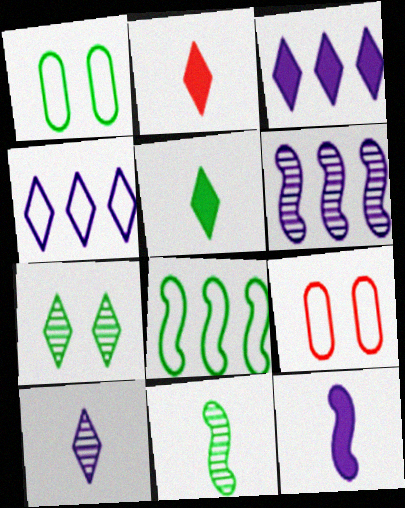[[1, 2, 6], 
[2, 4, 7], 
[3, 9, 11], 
[5, 6, 9]]